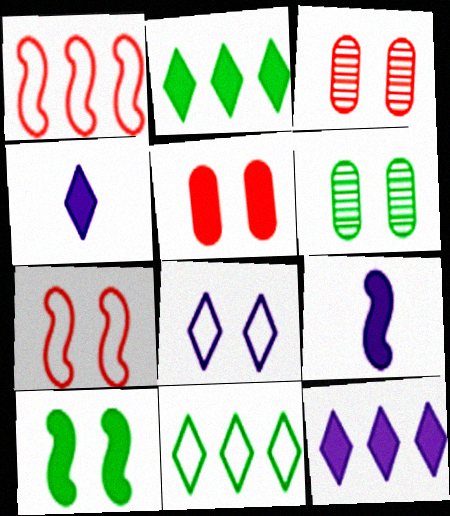[[1, 4, 6], 
[2, 5, 9], 
[3, 8, 10], 
[3, 9, 11]]